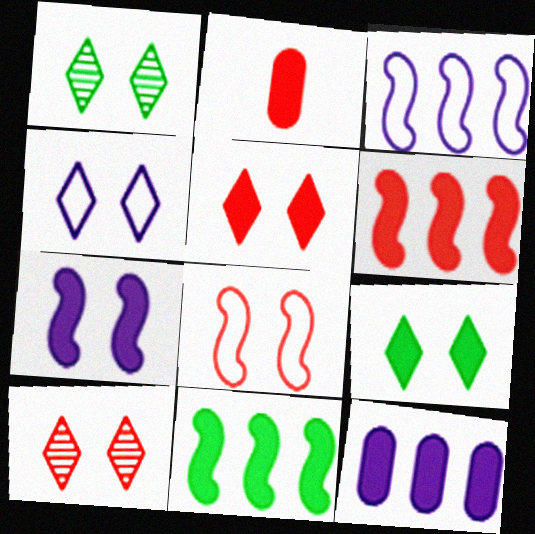[[1, 2, 3], 
[1, 4, 5], 
[2, 5, 6], 
[4, 9, 10]]